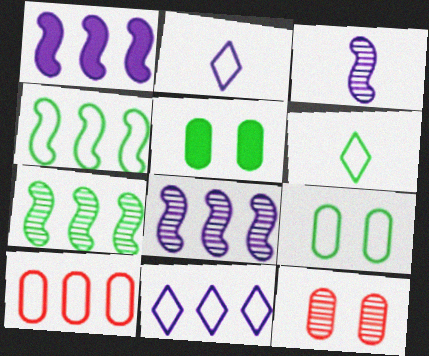[[1, 6, 12], 
[4, 6, 9], 
[4, 10, 11], 
[5, 6, 7]]